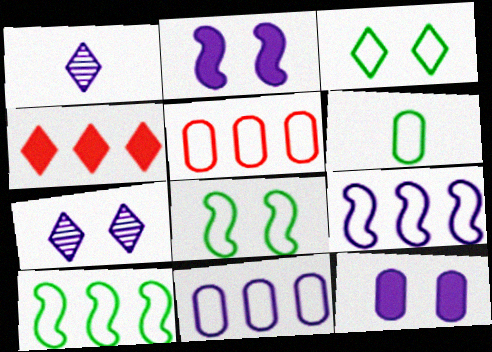[[1, 2, 11], 
[1, 3, 4], 
[1, 9, 12], 
[3, 6, 10]]